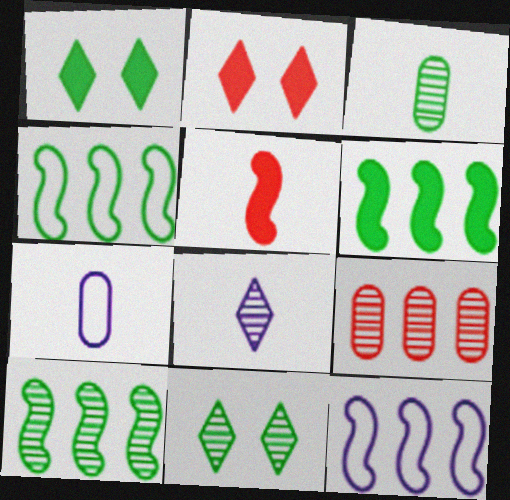[[1, 3, 4], 
[2, 3, 12], 
[2, 7, 10], 
[3, 10, 11], 
[4, 6, 10]]